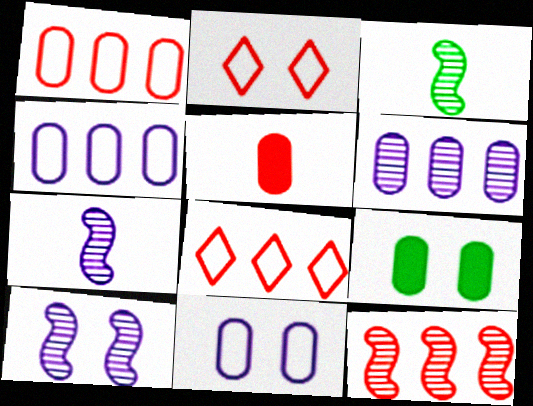[[2, 5, 12], 
[2, 9, 10], 
[3, 10, 12], 
[7, 8, 9]]